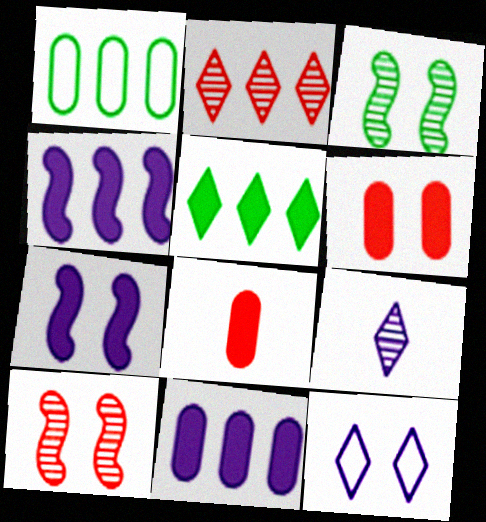[[1, 2, 4], 
[3, 6, 12], 
[5, 7, 8]]